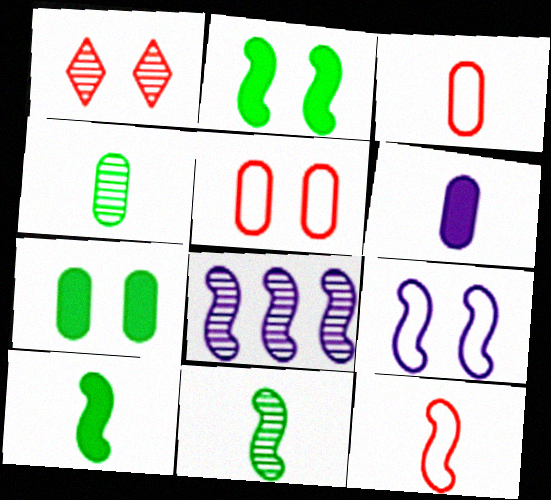[[1, 4, 8], 
[1, 7, 9], 
[2, 8, 12], 
[3, 4, 6]]